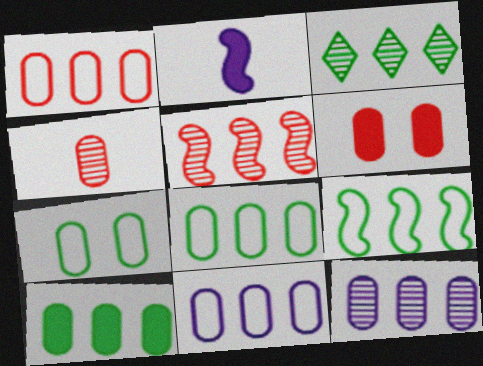[[1, 4, 6], 
[1, 8, 11], 
[1, 10, 12], 
[3, 5, 12], 
[3, 9, 10]]